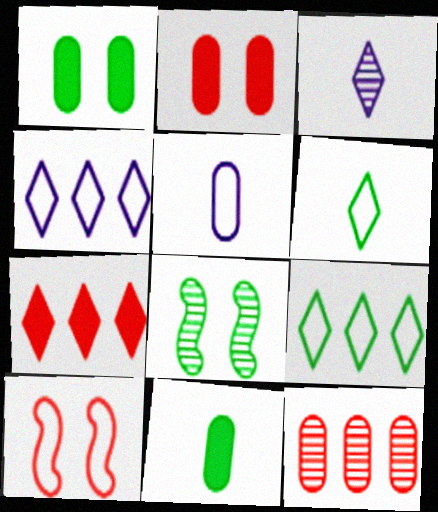[[1, 5, 12], 
[3, 8, 12], 
[5, 7, 8], 
[5, 9, 10], 
[8, 9, 11]]